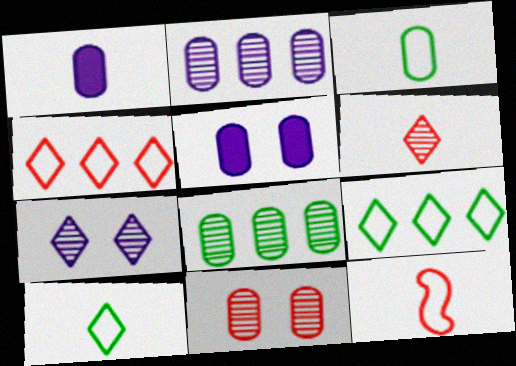[]